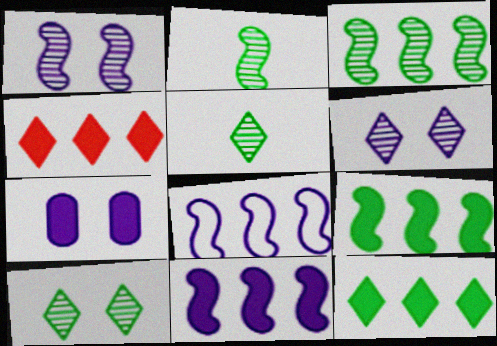[]